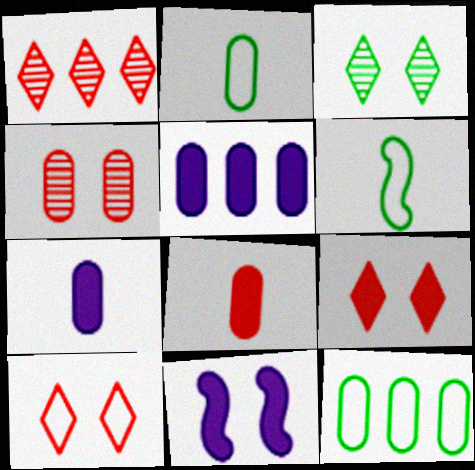[[1, 2, 11], 
[2, 4, 5], 
[4, 7, 12]]